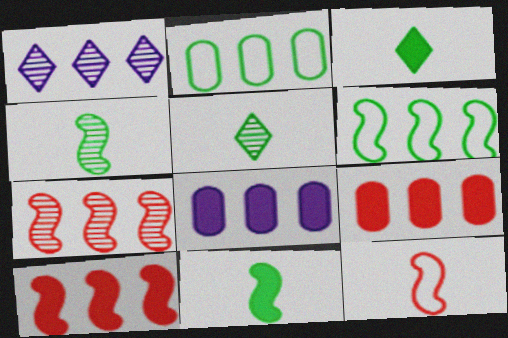[[1, 2, 10], 
[1, 6, 9]]